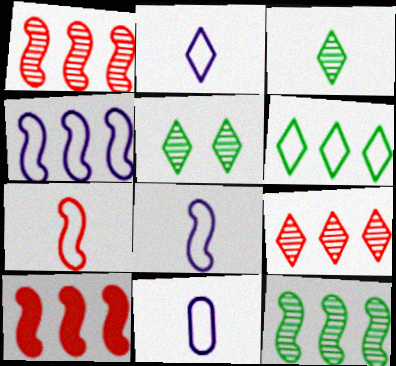[[2, 8, 11], 
[4, 10, 12], 
[5, 10, 11]]